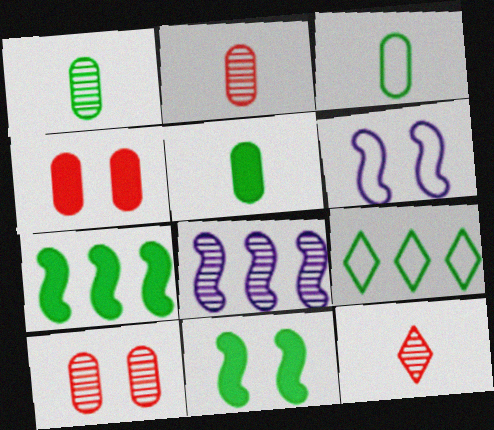[[1, 3, 5], 
[1, 9, 11]]